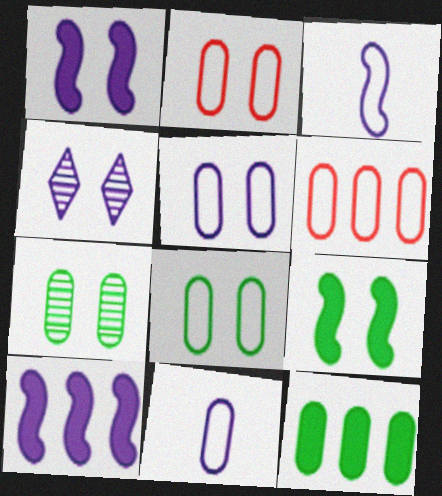[[1, 4, 5], 
[2, 4, 9], 
[2, 5, 8], 
[4, 10, 11], 
[6, 8, 11]]